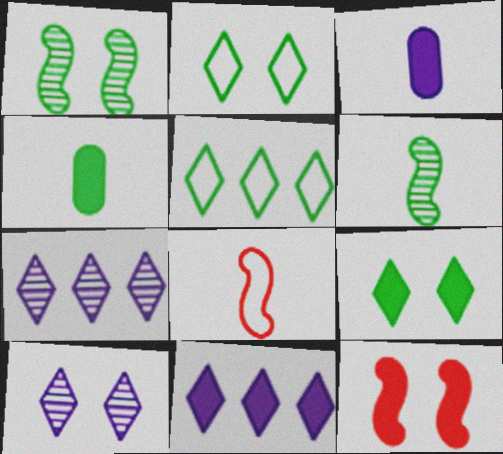[[1, 4, 5], 
[4, 11, 12]]